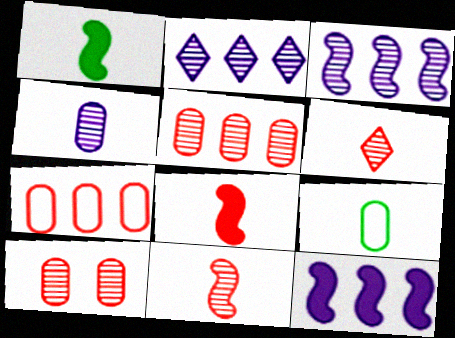[]